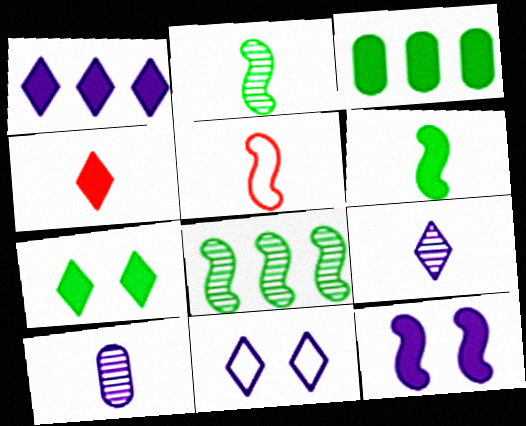[[1, 4, 7], 
[1, 9, 11], 
[3, 4, 12], 
[3, 6, 7], 
[5, 8, 12]]